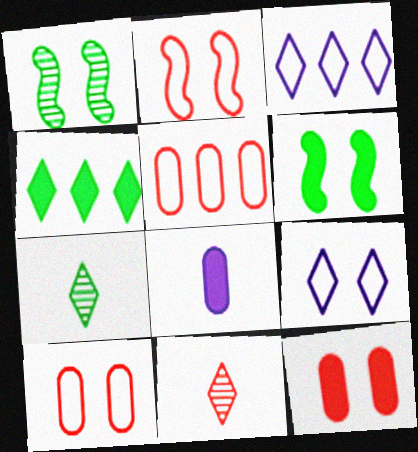[[1, 9, 12], 
[4, 9, 11]]